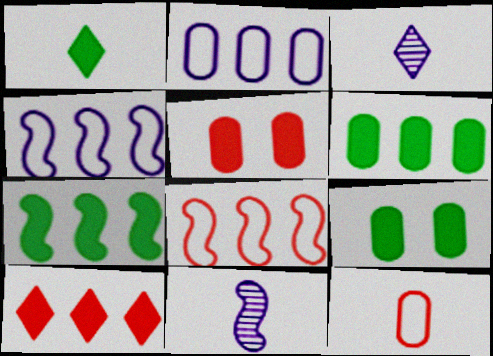[[1, 7, 9], 
[1, 11, 12], 
[3, 8, 9]]